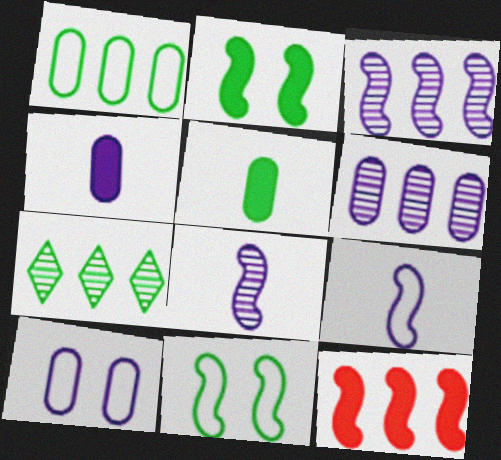[[4, 6, 10], 
[5, 7, 11], 
[8, 11, 12]]